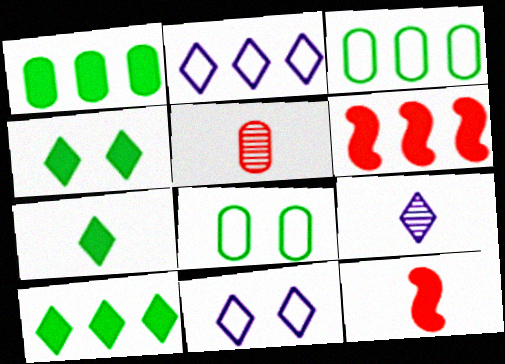[[4, 7, 10], 
[6, 8, 9]]